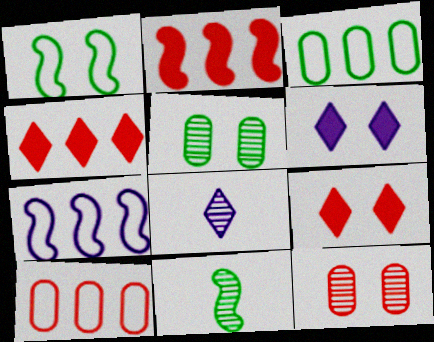[[1, 6, 12], 
[6, 10, 11]]